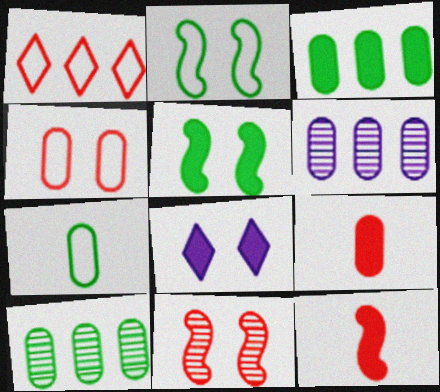[[1, 9, 11], 
[3, 8, 12]]